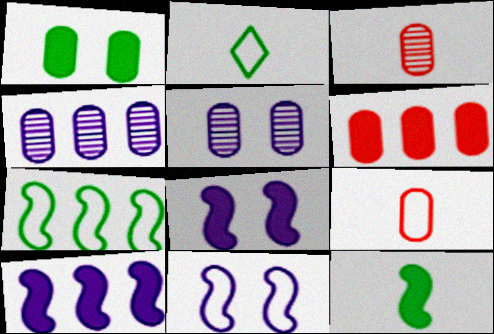[[1, 4, 9]]